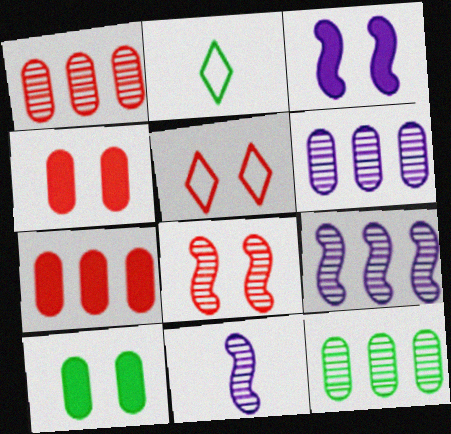[[1, 2, 3], 
[1, 6, 12], 
[2, 4, 9], 
[4, 5, 8]]